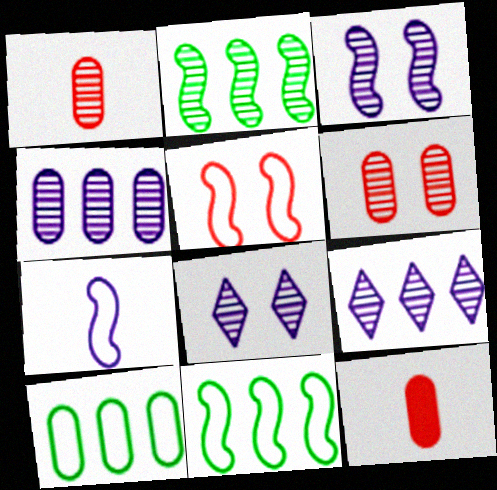[[1, 2, 8], 
[5, 7, 11], 
[8, 11, 12]]